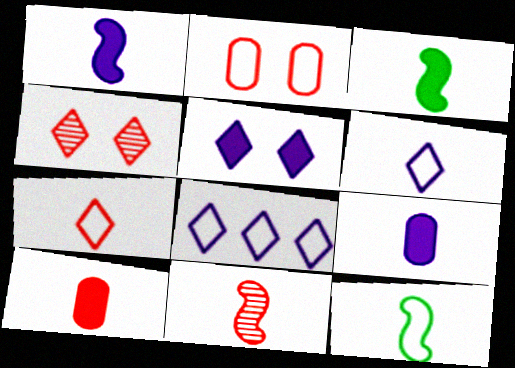[[1, 11, 12], 
[2, 8, 12], 
[7, 10, 11]]